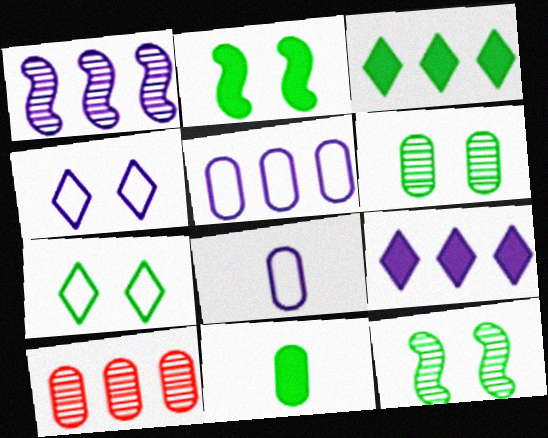[[1, 5, 9], 
[2, 3, 11], 
[2, 6, 7]]